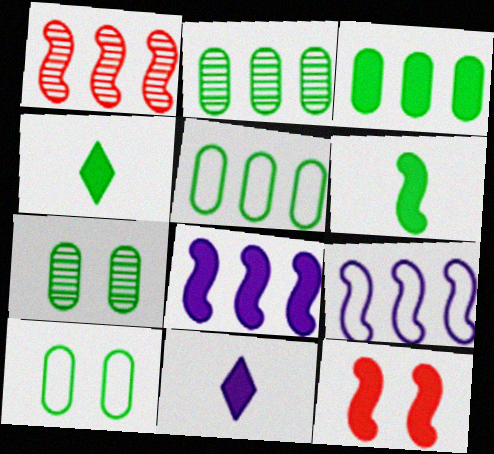[[1, 10, 11], 
[2, 3, 5], 
[3, 11, 12], 
[6, 8, 12]]